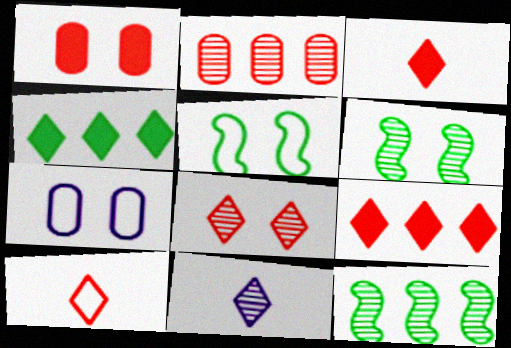[[2, 6, 11], 
[3, 7, 12], 
[8, 9, 10]]